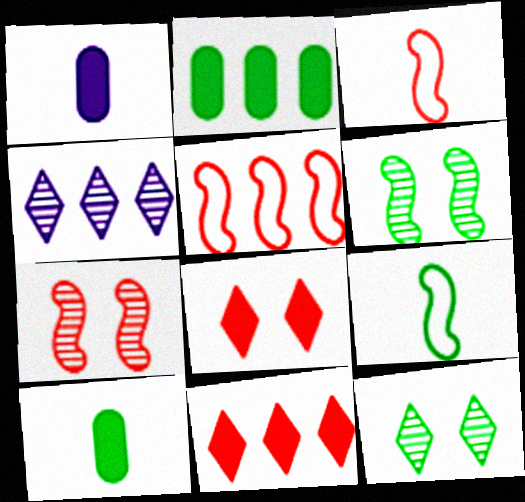[[1, 5, 12], 
[2, 4, 5], 
[2, 9, 12]]